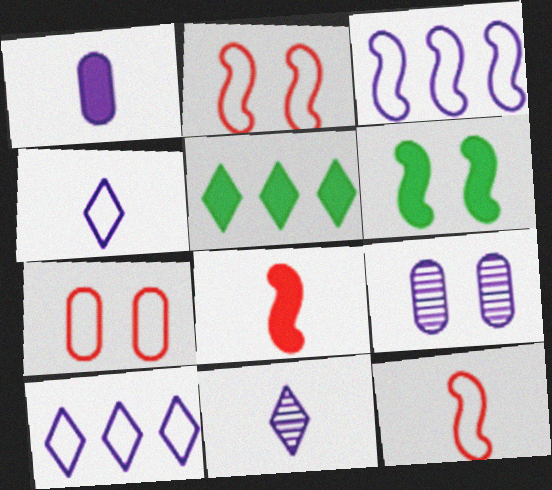[[5, 9, 12]]